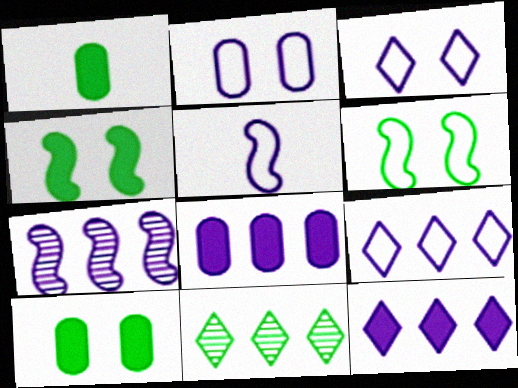[[1, 6, 11], 
[2, 5, 9], 
[7, 8, 9]]